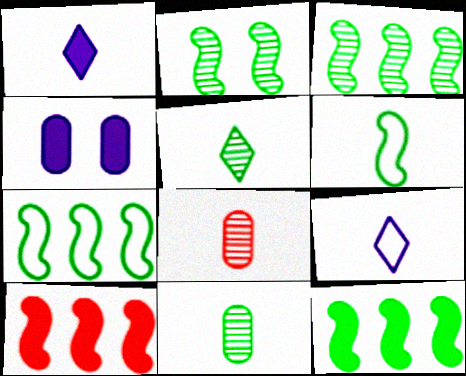[[1, 6, 8], 
[2, 6, 12], 
[3, 7, 12]]